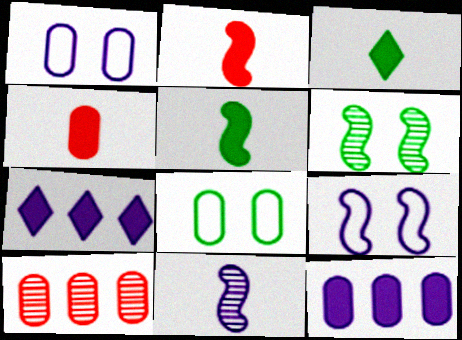[[1, 7, 11], 
[3, 9, 10]]